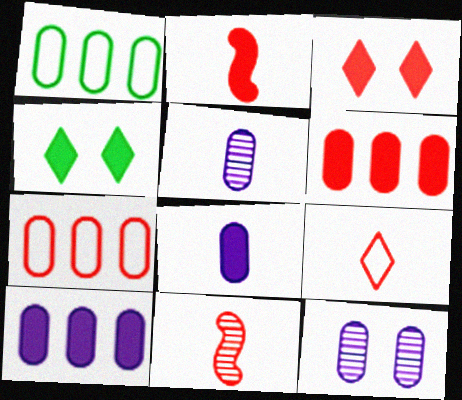[[2, 3, 6], 
[2, 4, 10], 
[3, 7, 11]]